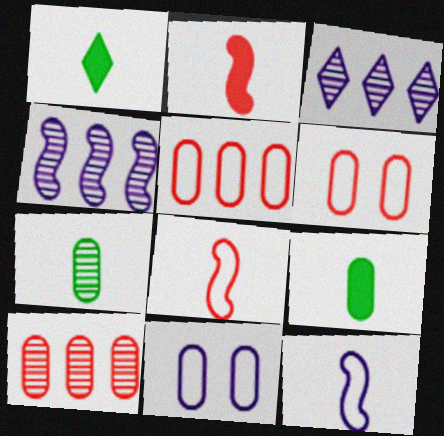[[1, 4, 6], 
[9, 10, 11]]